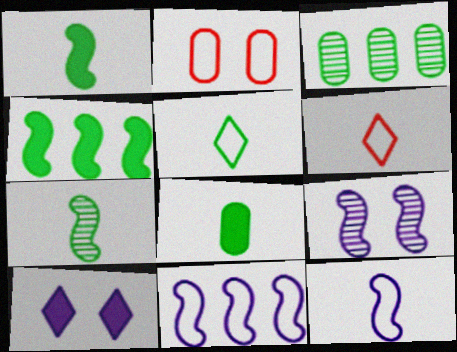[[2, 5, 11], 
[5, 7, 8]]